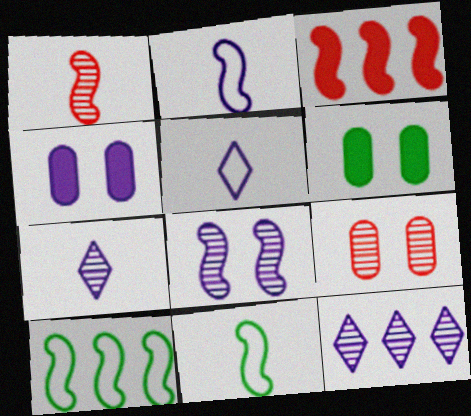[[2, 4, 12], 
[3, 8, 11]]